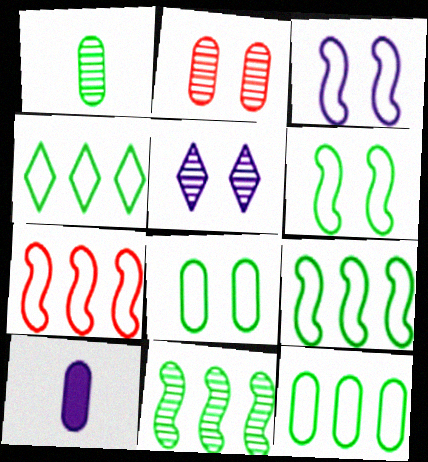[[2, 10, 12], 
[4, 9, 12]]